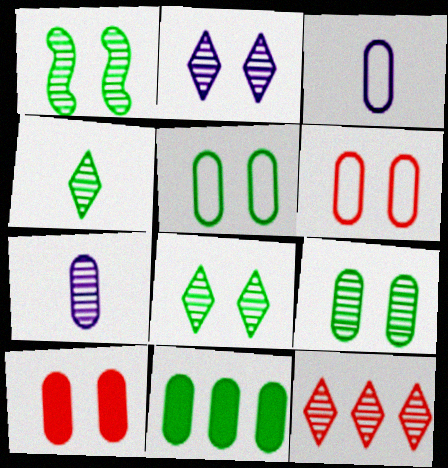[[1, 7, 12], 
[1, 8, 9], 
[2, 4, 12], 
[6, 7, 11]]